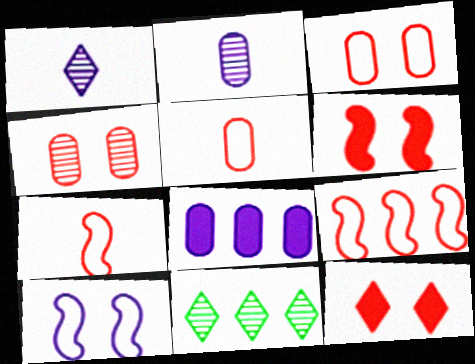[[1, 8, 10], 
[8, 9, 11]]